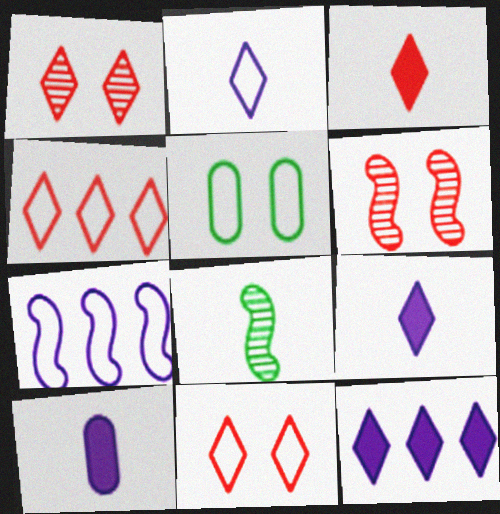[[1, 3, 4]]